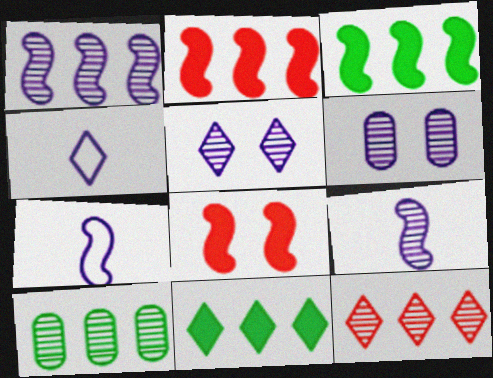[[1, 10, 12], 
[4, 8, 10]]